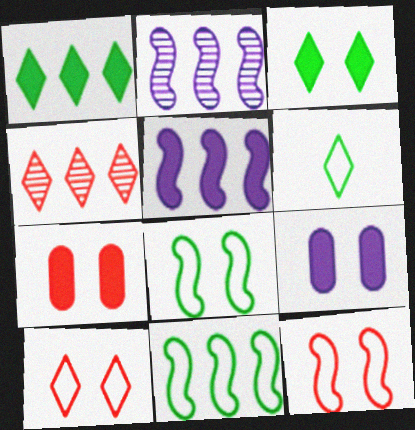[[2, 6, 7]]